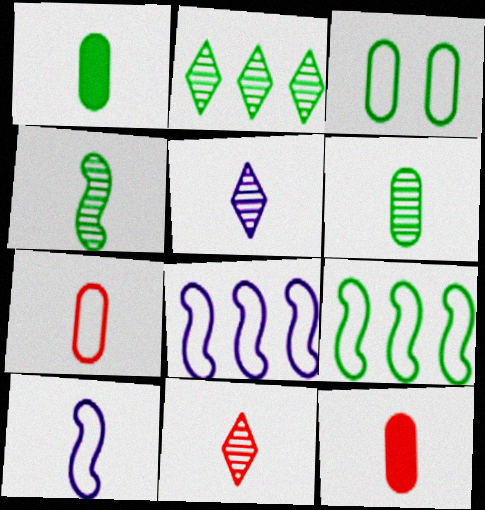[[1, 10, 11]]